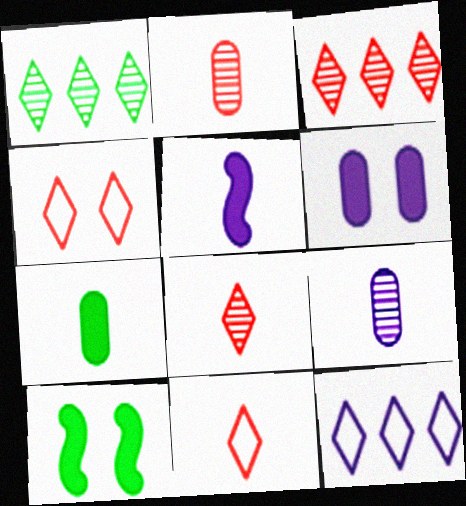[[2, 10, 12]]